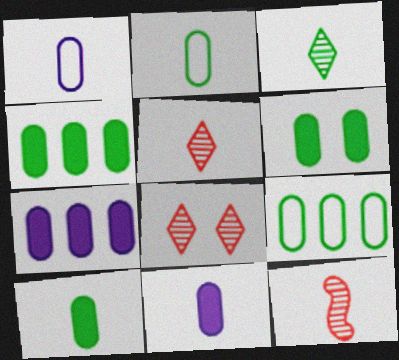[[4, 6, 10]]